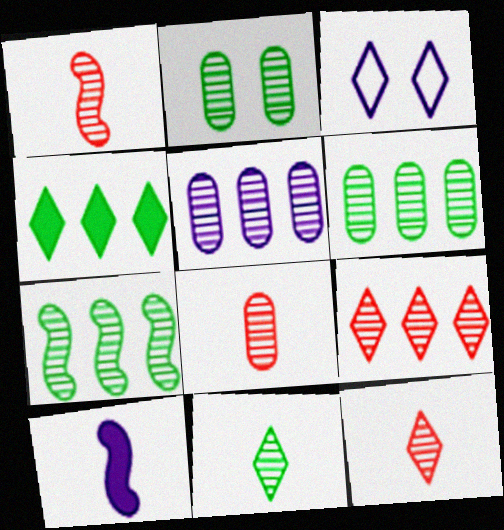[[1, 8, 12], 
[2, 5, 8], 
[2, 7, 11], 
[3, 4, 12], 
[3, 5, 10], 
[5, 7, 9]]